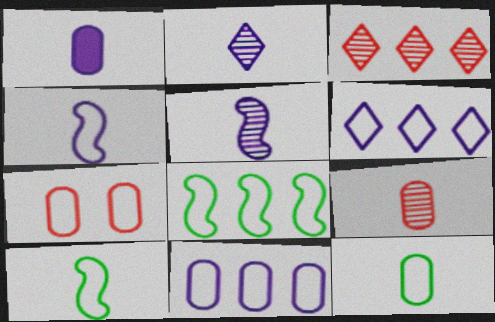[[1, 2, 4], 
[1, 9, 12], 
[6, 7, 10], 
[7, 11, 12]]